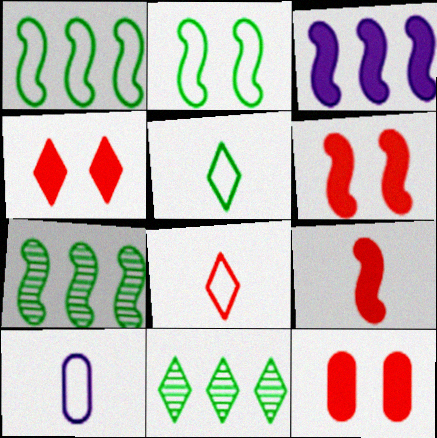[[4, 6, 12], 
[4, 7, 10], 
[6, 10, 11]]